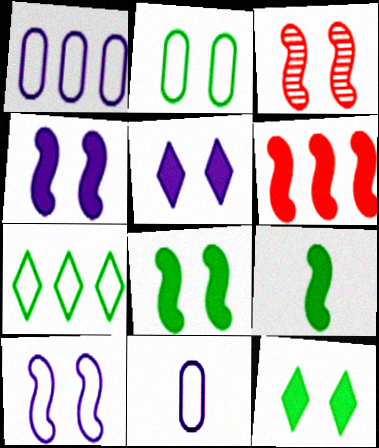[[2, 3, 5], 
[3, 8, 10], 
[4, 6, 9]]